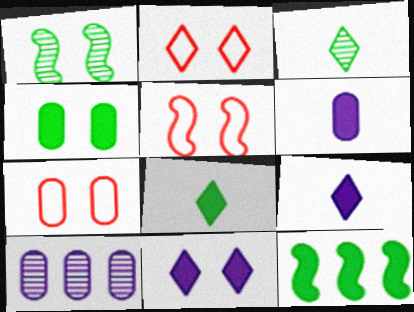[[1, 7, 11], 
[2, 5, 7], 
[4, 8, 12], 
[5, 8, 10]]